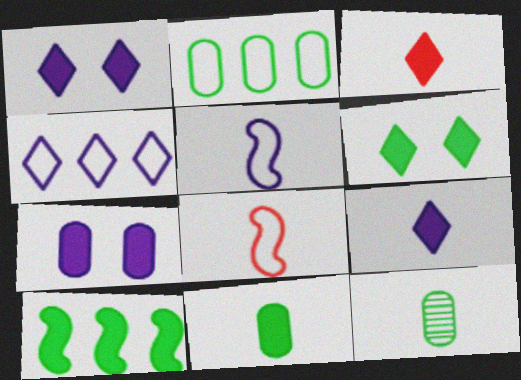[[3, 5, 12], 
[3, 7, 10], 
[6, 10, 11], 
[8, 9, 12]]